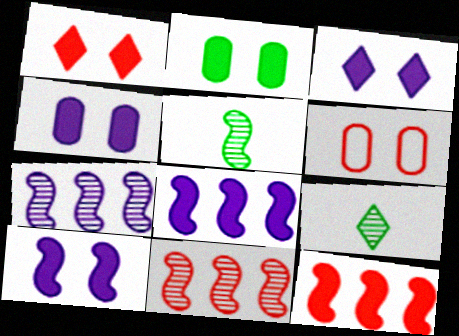[[1, 2, 10], 
[3, 4, 10], 
[6, 8, 9]]